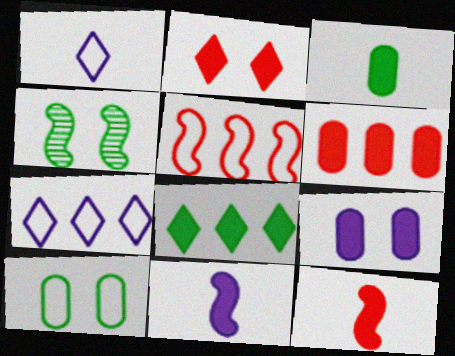[[1, 4, 6], 
[1, 5, 10], 
[2, 6, 12], 
[3, 6, 9], 
[4, 5, 11], 
[8, 9, 12]]